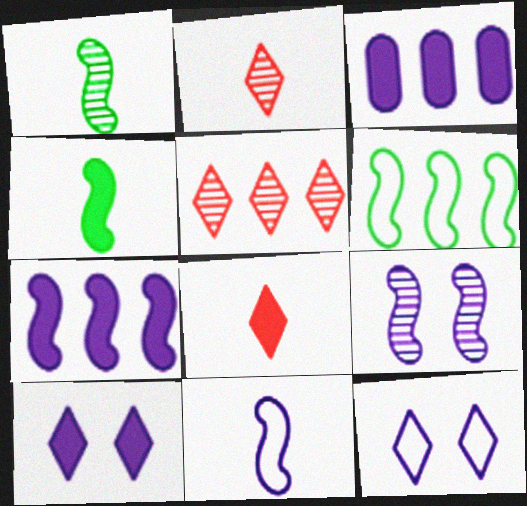[[3, 5, 6], 
[7, 9, 11]]